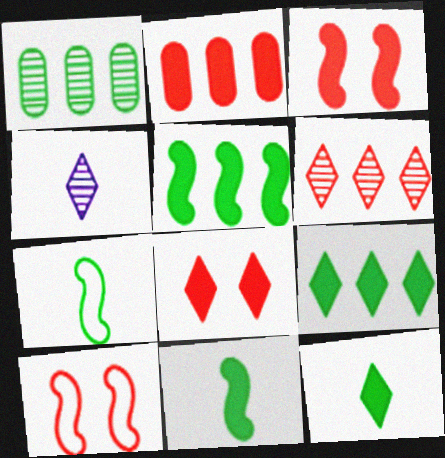[]